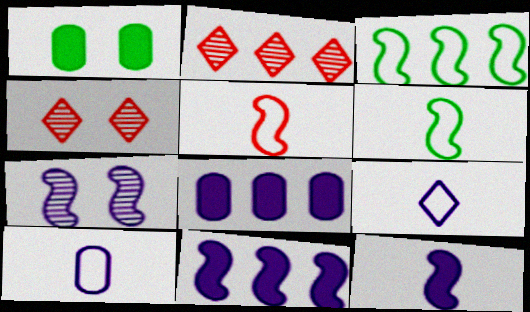[[2, 3, 8], 
[4, 6, 8], 
[7, 8, 9]]